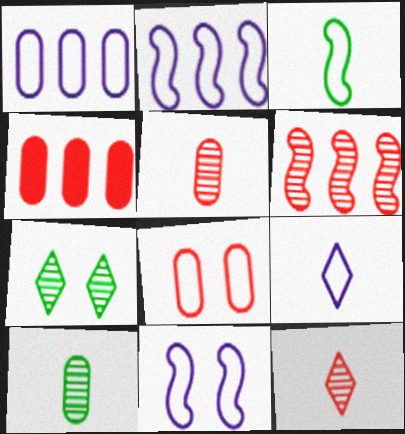[[1, 9, 11], 
[4, 5, 8]]